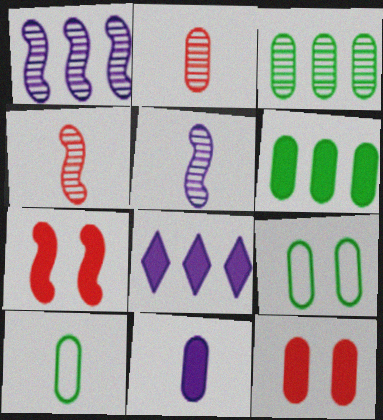[[2, 10, 11], 
[4, 8, 9], 
[6, 11, 12]]